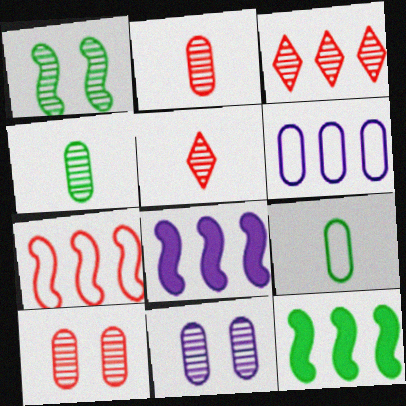[[3, 6, 12]]